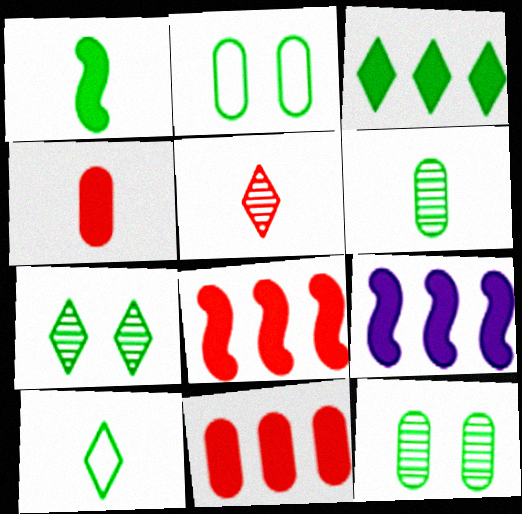[[1, 6, 10], 
[2, 5, 9], 
[3, 7, 10], 
[3, 9, 11]]